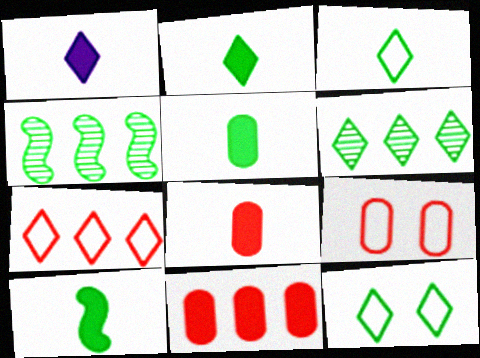[[1, 4, 9], 
[1, 8, 10], 
[2, 5, 10], 
[2, 6, 12], 
[4, 5, 12]]